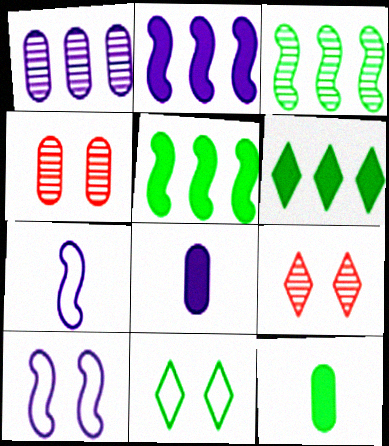[[3, 11, 12], 
[4, 6, 7]]